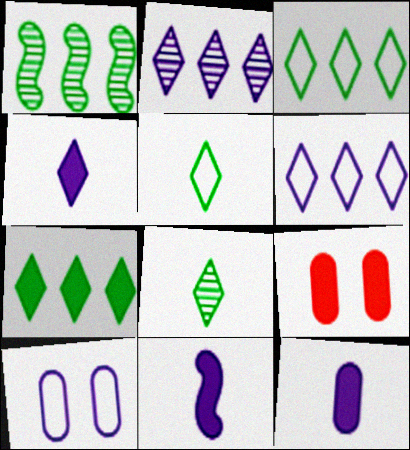[[2, 10, 11], 
[4, 11, 12], 
[7, 9, 11]]